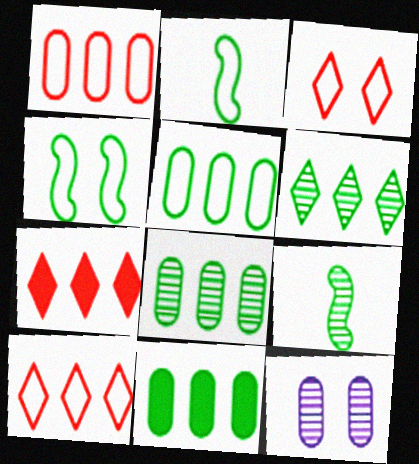[[2, 7, 12], 
[5, 8, 11]]